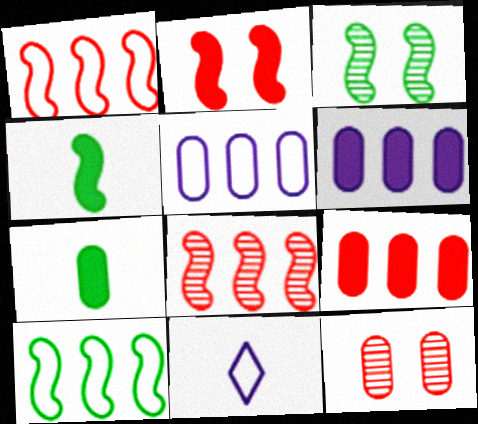[[3, 4, 10], 
[3, 9, 11], 
[5, 7, 12]]